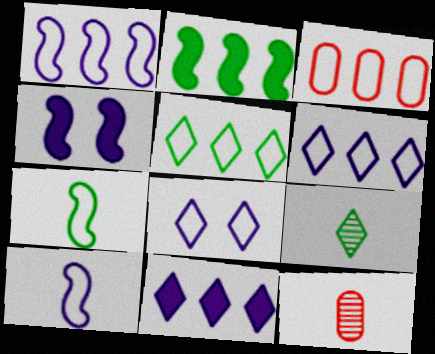[[1, 3, 5], 
[2, 8, 12], 
[3, 4, 9], 
[3, 7, 8], 
[4, 5, 12]]